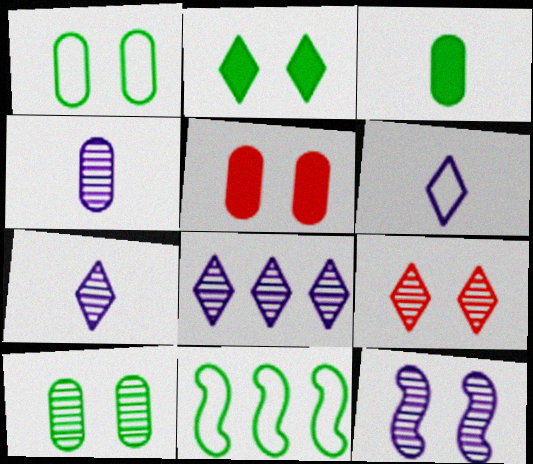[[4, 8, 12], 
[5, 7, 11], 
[9, 10, 12]]